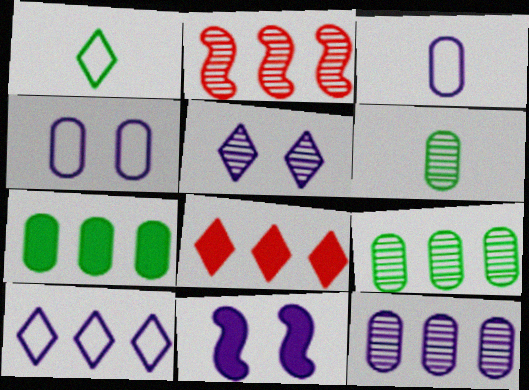[[1, 5, 8], 
[2, 5, 6], 
[2, 7, 10], 
[4, 5, 11]]